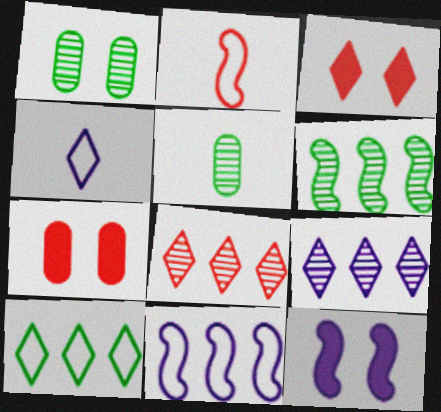[[2, 6, 12], 
[2, 7, 8], 
[3, 5, 11], 
[4, 6, 7]]